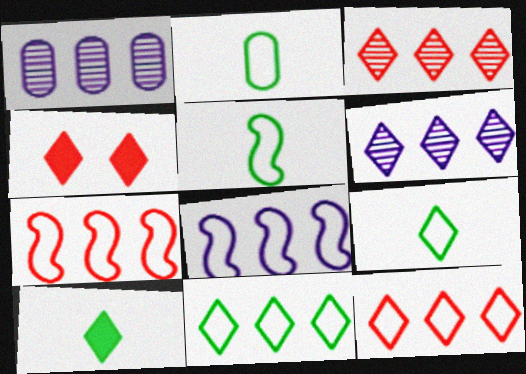[[1, 4, 5], 
[2, 5, 9], 
[4, 6, 9]]